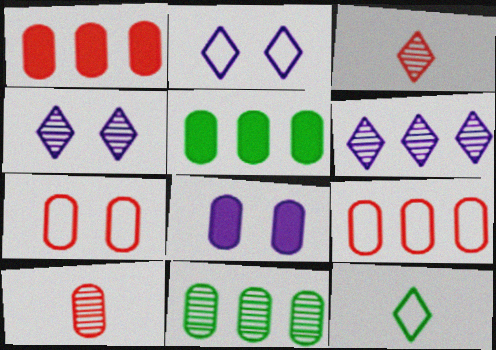[[1, 7, 10]]